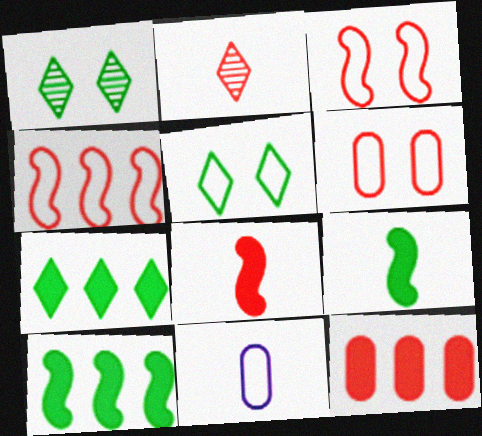[[2, 3, 12], 
[2, 9, 11], 
[4, 5, 11]]